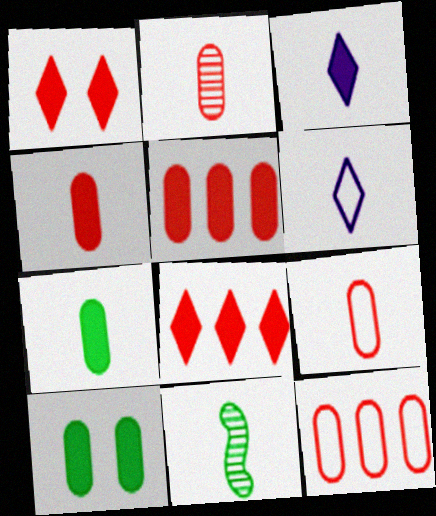[[2, 4, 9], 
[3, 9, 11], 
[4, 6, 11]]